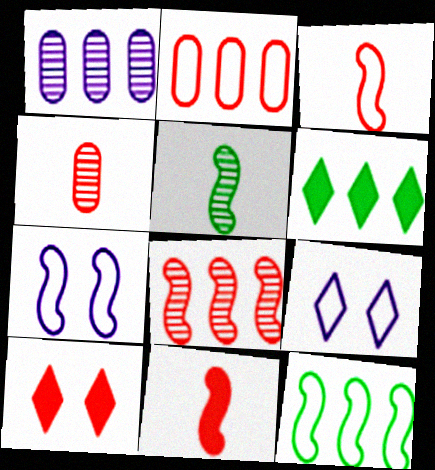[[3, 7, 12], 
[4, 6, 7]]